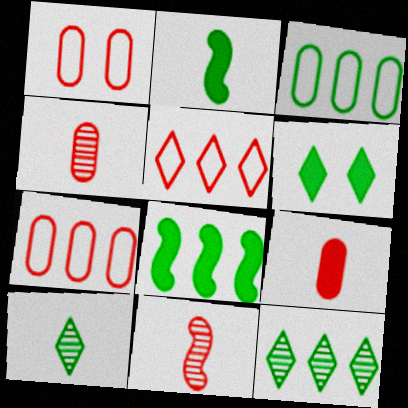[[3, 8, 12]]